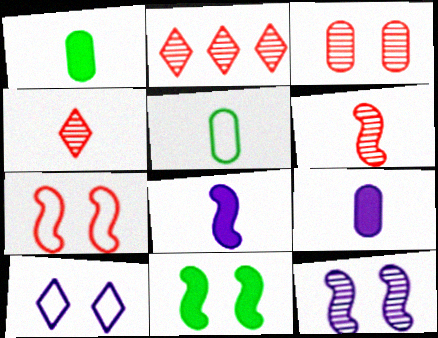[[2, 3, 6], 
[3, 10, 11], 
[4, 5, 8], 
[7, 11, 12]]